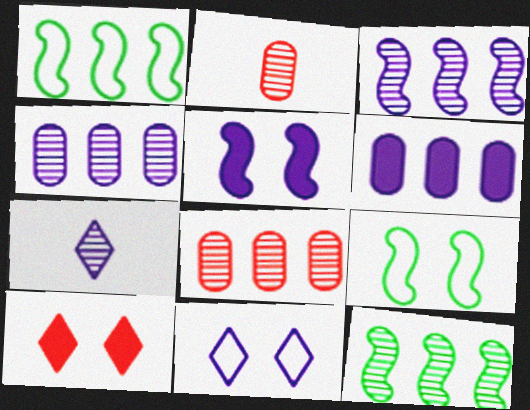[]